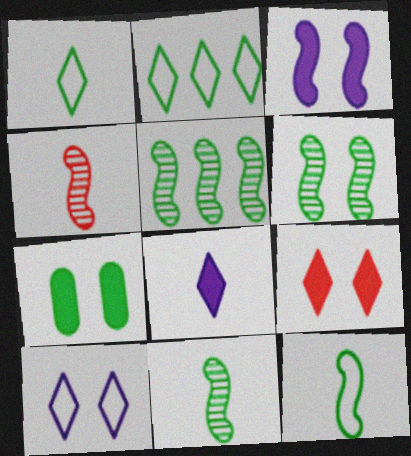[[1, 5, 7], 
[2, 7, 11], 
[3, 7, 9], 
[5, 6, 11]]